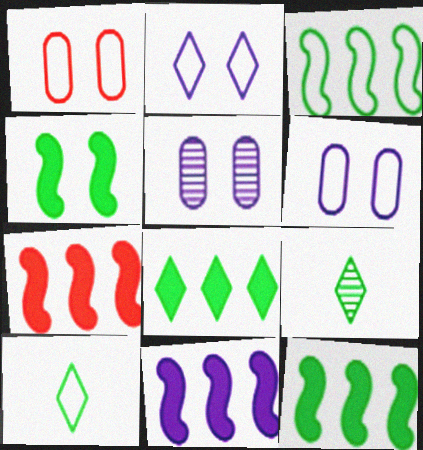[[1, 9, 11], 
[5, 7, 10], 
[6, 7, 9], 
[7, 11, 12]]